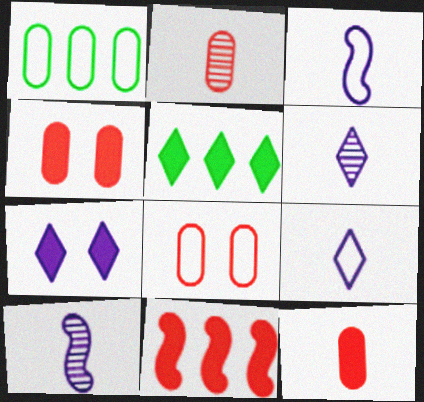[[5, 8, 10]]